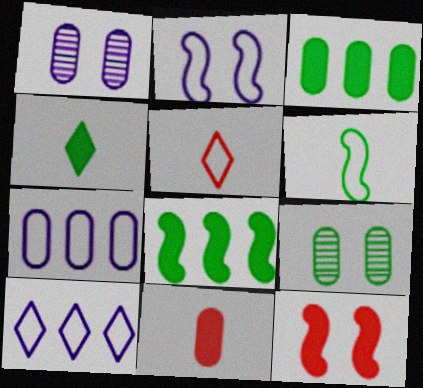[[1, 5, 8], 
[7, 9, 11]]